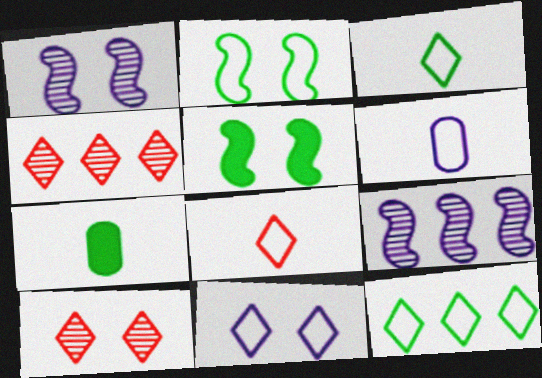[[4, 5, 6], 
[8, 11, 12]]